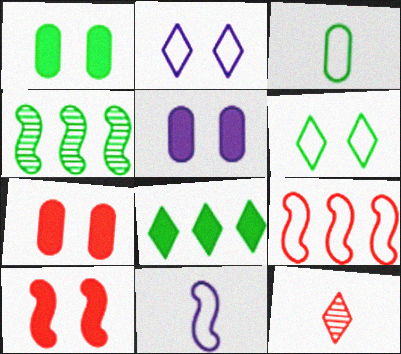[[1, 5, 7], 
[2, 3, 9], 
[2, 8, 12], 
[4, 10, 11], 
[7, 9, 12]]